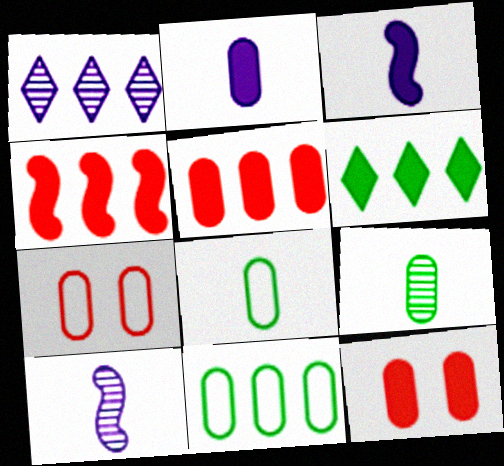[[1, 4, 11], 
[3, 6, 12], 
[6, 7, 10]]